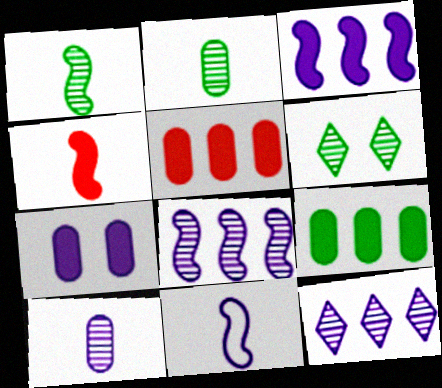[[1, 4, 11], 
[5, 6, 11], 
[7, 11, 12]]